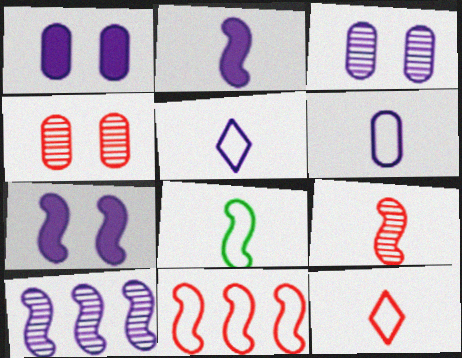[[1, 5, 10], 
[2, 8, 9], 
[6, 8, 12]]